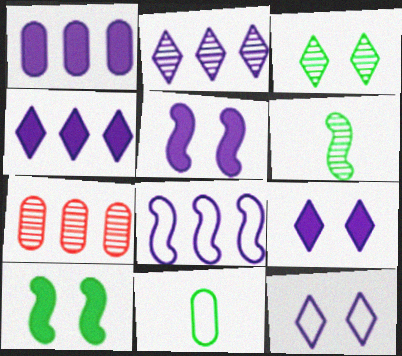[[1, 2, 8]]